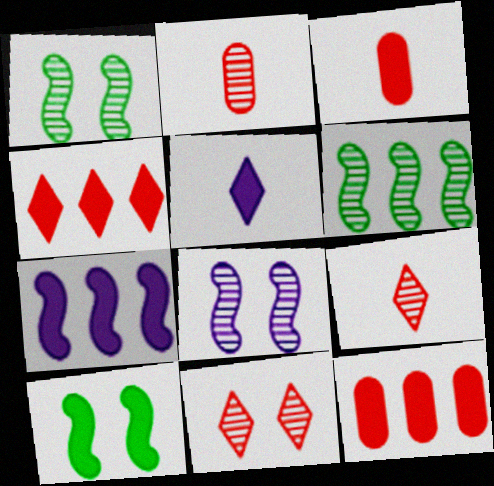[[5, 10, 12]]